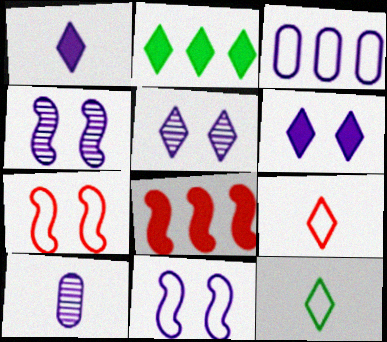[[1, 3, 4], 
[2, 5, 9], 
[2, 7, 10], 
[3, 7, 12]]